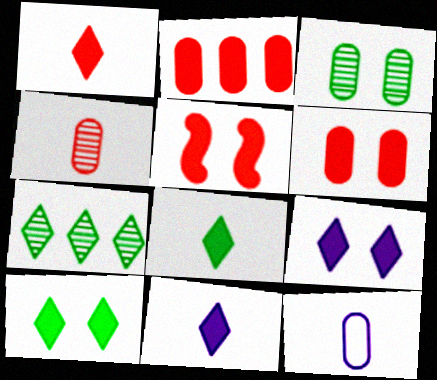[[1, 2, 5], 
[1, 8, 11], 
[2, 3, 12], 
[5, 7, 12]]